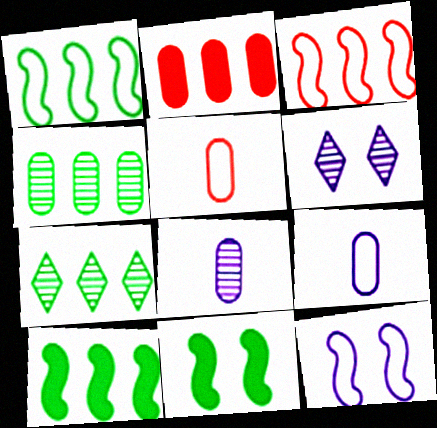[[5, 6, 10]]